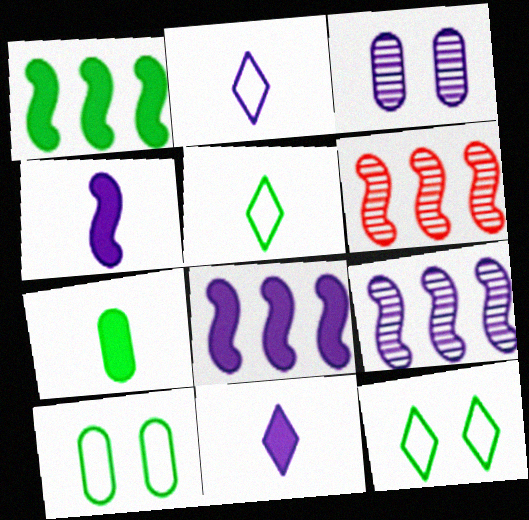[[2, 3, 8], 
[6, 10, 11]]